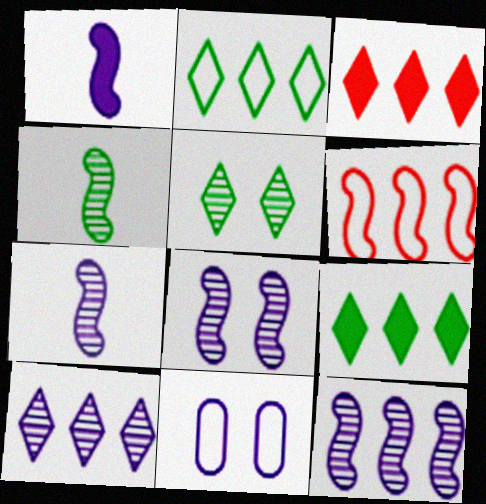[[1, 10, 11], 
[2, 3, 10], 
[3, 4, 11], 
[7, 8, 12]]